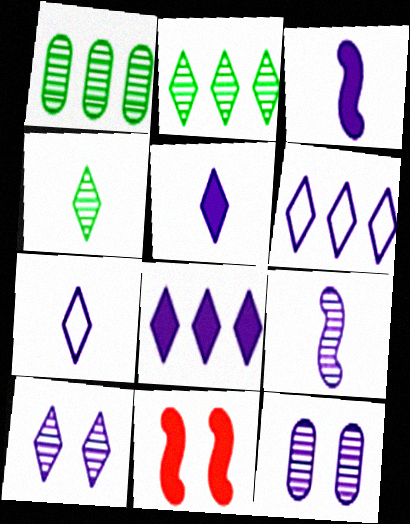[[1, 7, 11], 
[3, 6, 12], 
[5, 6, 10], 
[7, 8, 10]]